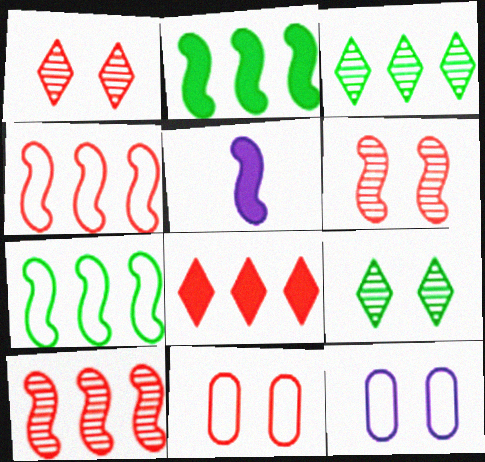[[3, 5, 11], 
[5, 6, 7]]